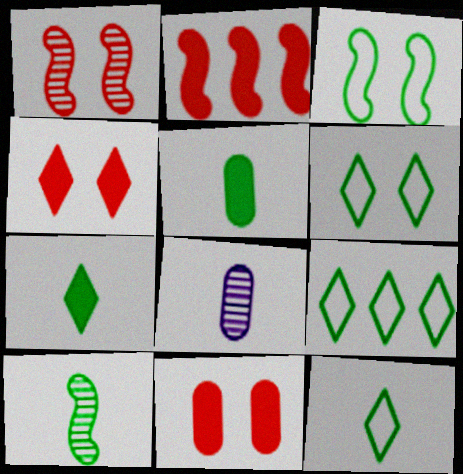[[2, 6, 8], 
[5, 10, 12], 
[6, 9, 12]]